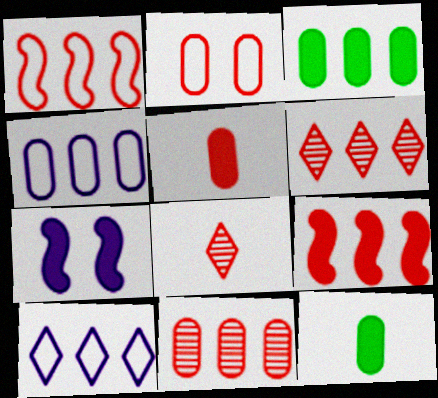[[2, 5, 11], 
[2, 8, 9], 
[3, 4, 11]]